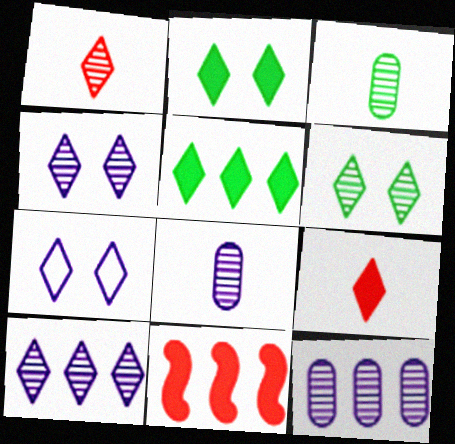[[1, 5, 7], 
[1, 6, 10], 
[3, 7, 11]]